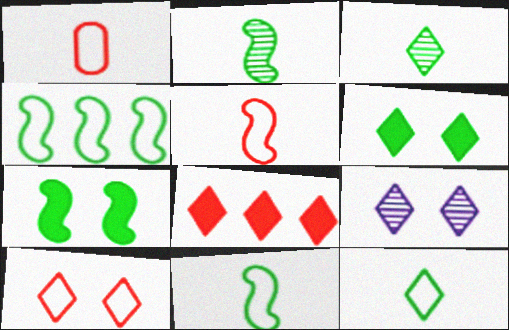[[2, 4, 7], 
[6, 9, 10], 
[8, 9, 12]]